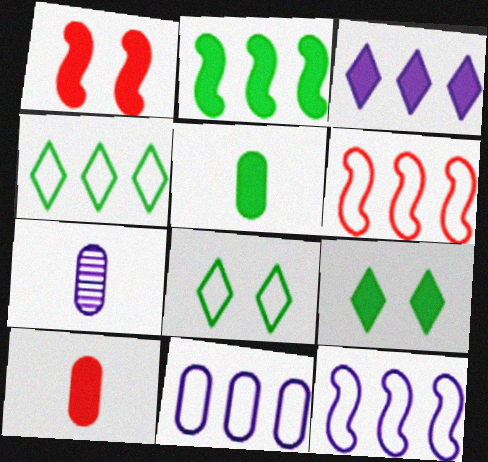[[1, 3, 5], 
[1, 4, 7], 
[2, 5, 9], 
[4, 6, 11], 
[6, 7, 9]]